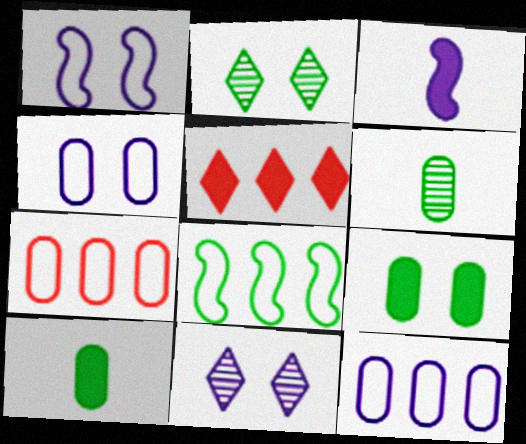[[1, 5, 6], 
[2, 3, 7], 
[2, 8, 10], 
[3, 5, 9], 
[3, 11, 12]]